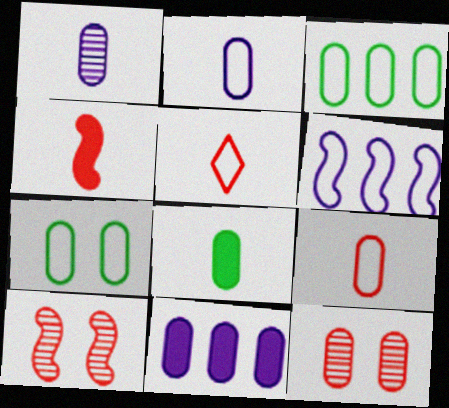[[1, 8, 9], 
[5, 6, 7]]